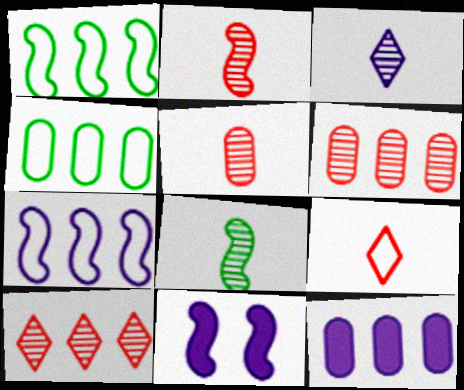[[1, 2, 11], 
[1, 10, 12], 
[3, 5, 8], 
[4, 6, 12]]